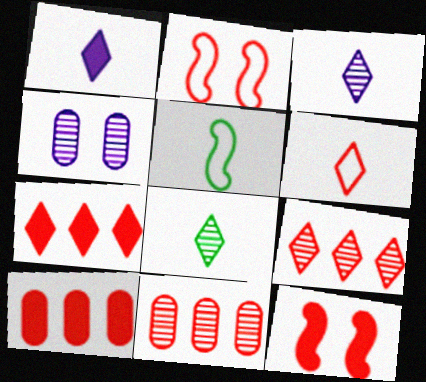[[1, 6, 8], 
[4, 5, 7], 
[6, 11, 12]]